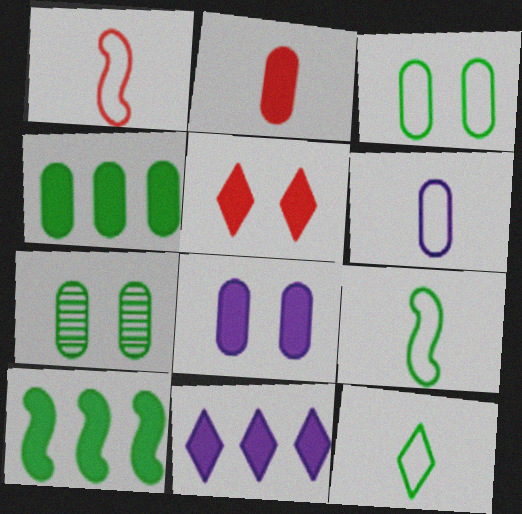[[1, 6, 12], 
[1, 7, 11], 
[2, 4, 8], 
[7, 10, 12]]